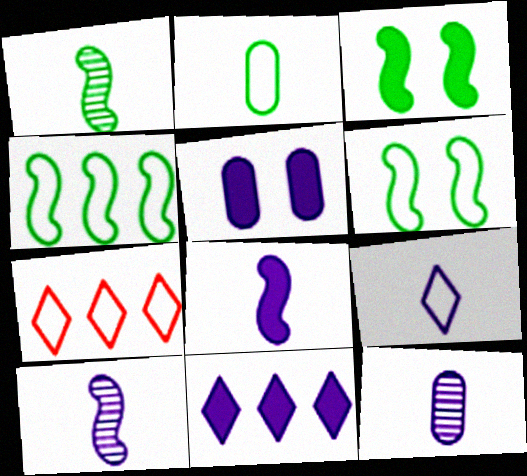[[1, 3, 4], 
[1, 5, 7], 
[3, 7, 12], 
[5, 8, 11], 
[8, 9, 12]]